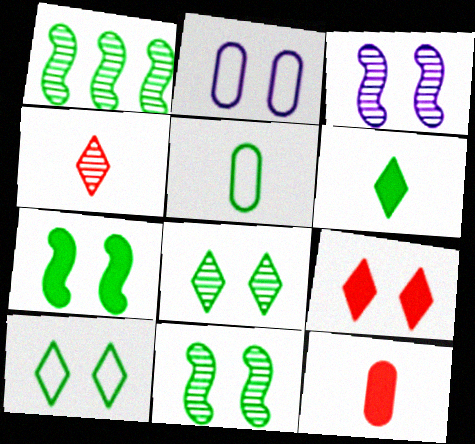[[2, 9, 11]]